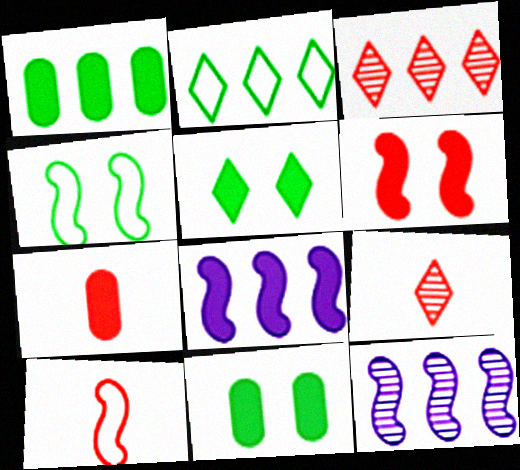[[5, 7, 8], 
[7, 9, 10]]